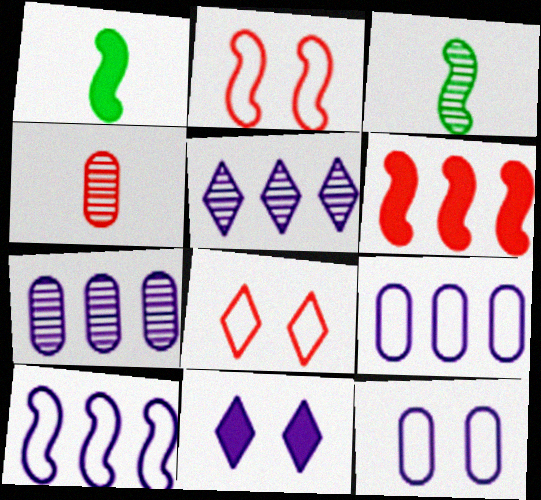[[1, 7, 8], 
[4, 6, 8]]